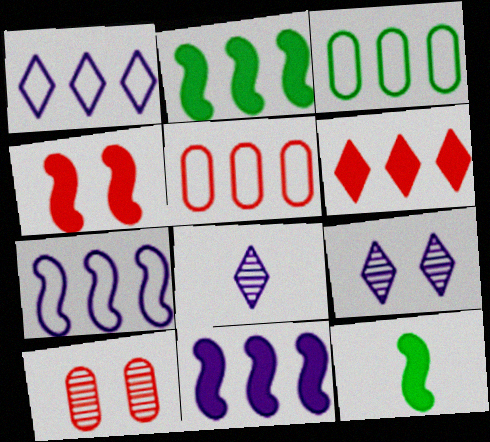[[1, 10, 12], 
[3, 4, 8], 
[4, 11, 12], 
[5, 9, 12]]